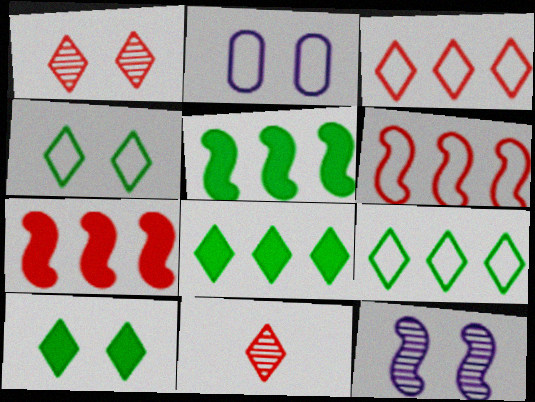[[2, 5, 11]]